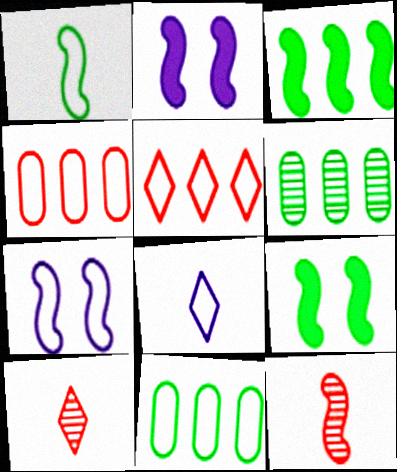[[2, 10, 11], 
[3, 7, 12]]